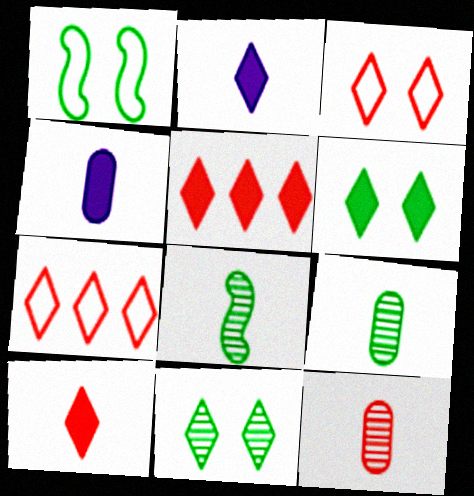[[2, 5, 6], 
[2, 7, 11]]